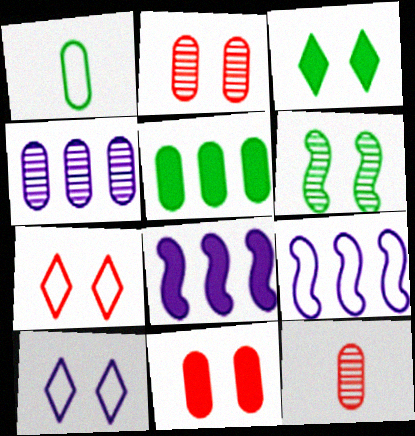[[1, 4, 11], 
[1, 7, 9], 
[3, 9, 12], 
[6, 10, 11]]